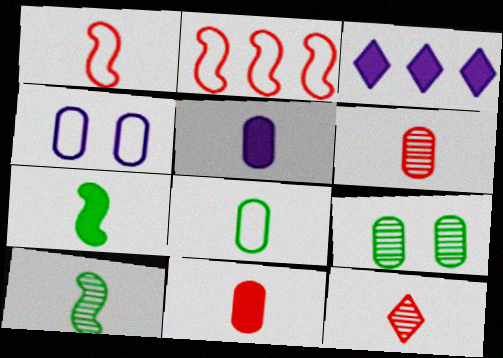[[1, 3, 9], 
[1, 11, 12], 
[5, 6, 8]]